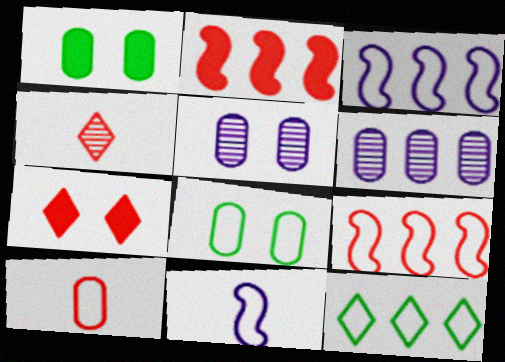[[1, 3, 4], 
[1, 6, 10], 
[2, 6, 12]]